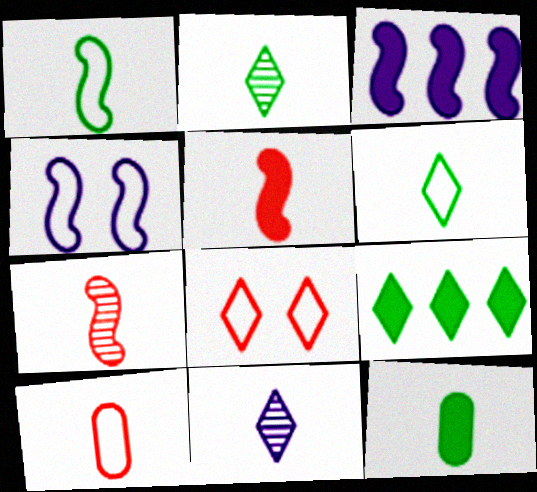[[1, 2, 12], 
[8, 9, 11]]